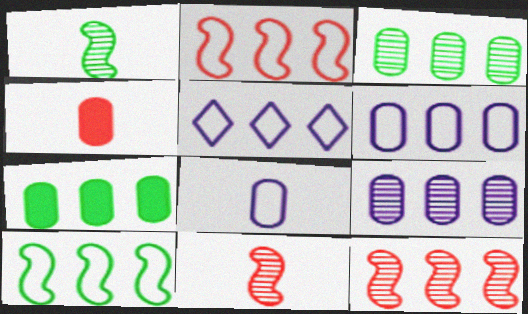[[5, 7, 12]]